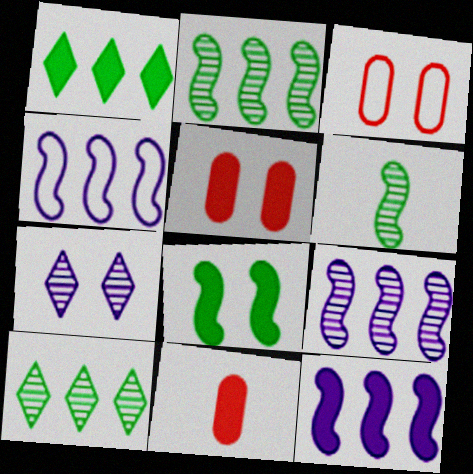[[3, 7, 8], 
[4, 9, 12]]